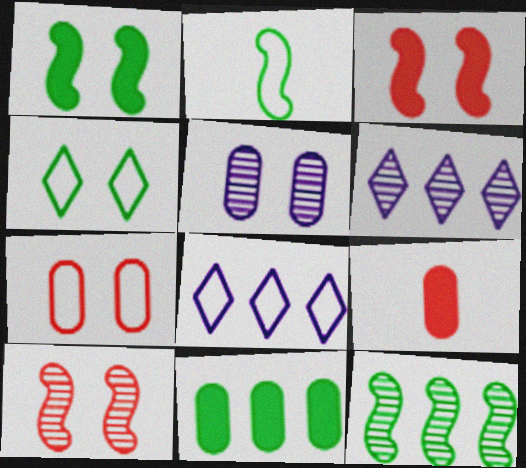[[1, 2, 12], 
[2, 7, 8], 
[3, 4, 5]]